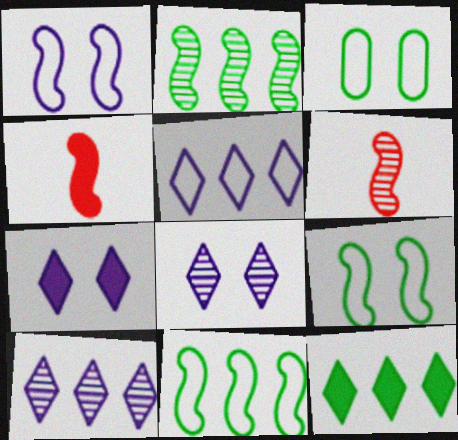[[1, 2, 4], 
[3, 4, 10]]